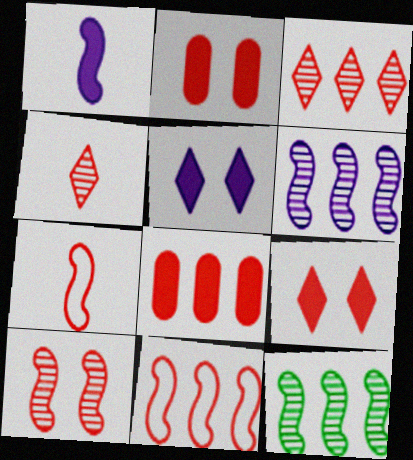[[2, 3, 7], 
[2, 4, 11], 
[3, 8, 11]]